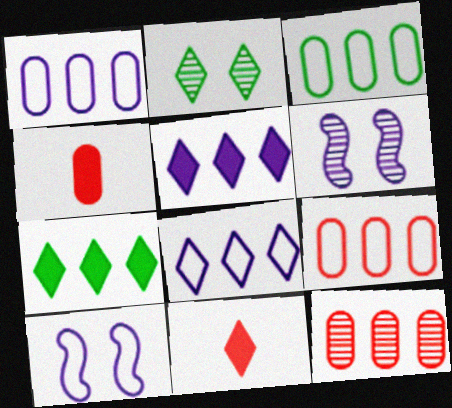[[1, 3, 9], 
[2, 8, 11], 
[3, 6, 11]]